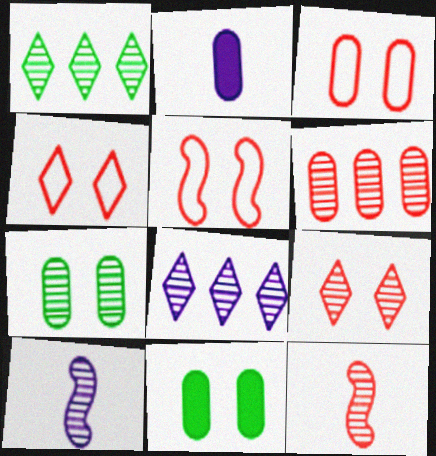[[1, 2, 5], 
[3, 4, 5], 
[6, 9, 12], 
[7, 8, 12]]